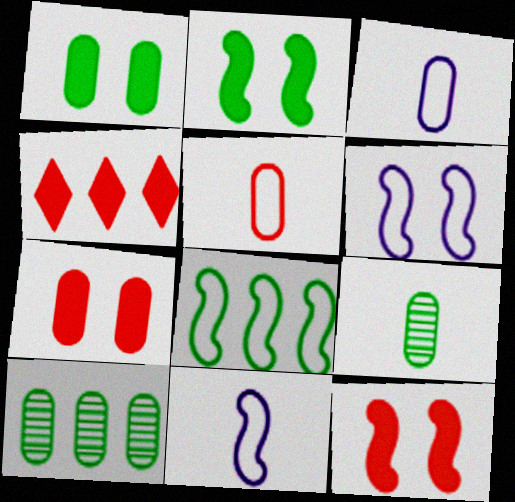[[3, 7, 10], 
[4, 6, 9]]